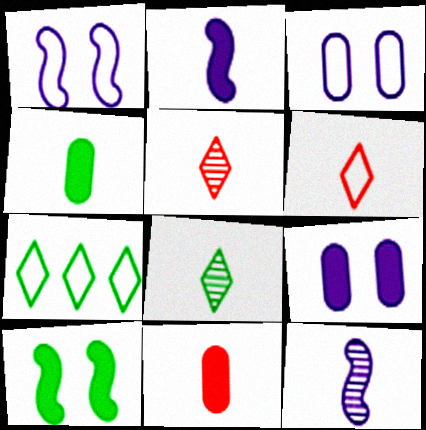[[4, 6, 12]]